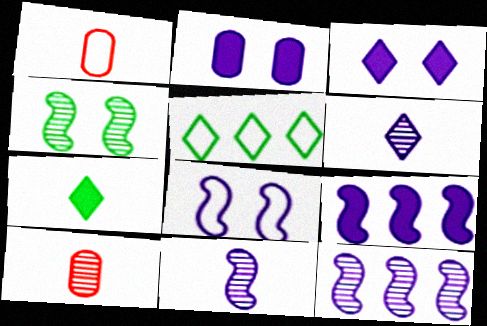[[1, 5, 8], 
[1, 7, 11], 
[8, 9, 11]]